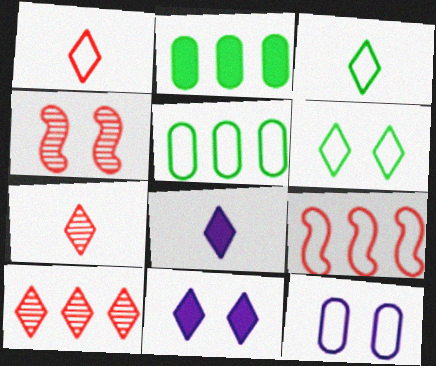[[3, 7, 8], 
[3, 9, 12], 
[3, 10, 11], 
[4, 5, 8], 
[6, 8, 10]]